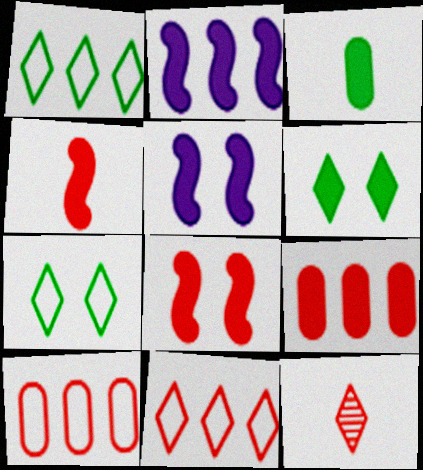[[8, 10, 12]]